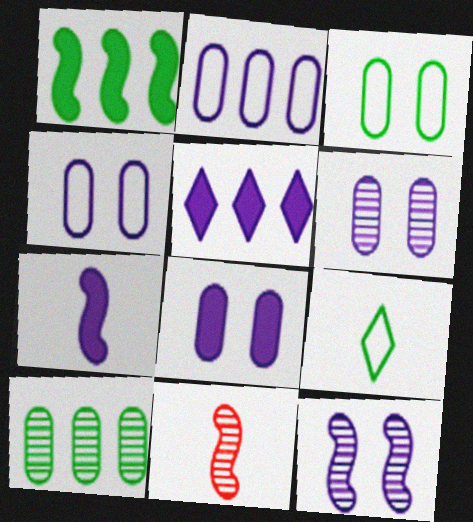[[3, 5, 11], 
[4, 6, 8], 
[5, 7, 8]]